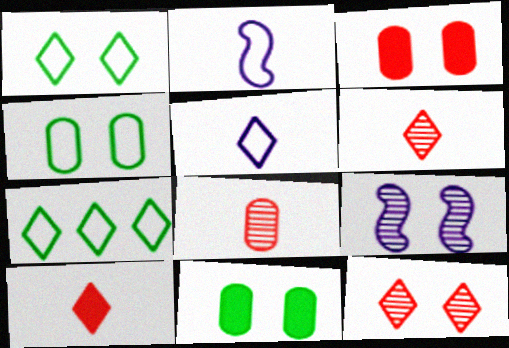[[1, 3, 9]]